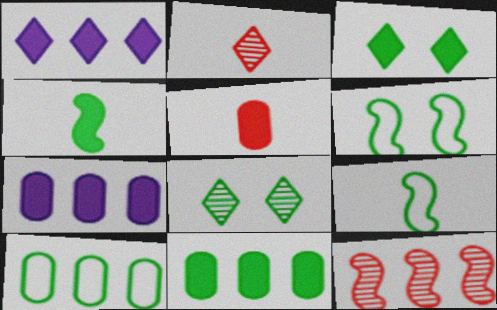[[1, 10, 12], 
[2, 6, 7], 
[3, 4, 11], 
[4, 8, 10], 
[8, 9, 11]]